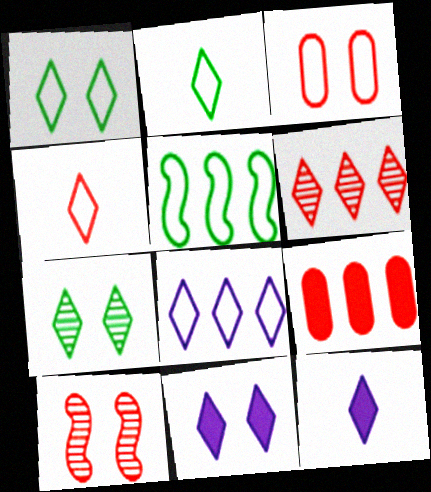[[1, 4, 8], 
[1, 6, 12], 
[2, 6, 11], 
[4, 9, 10]]